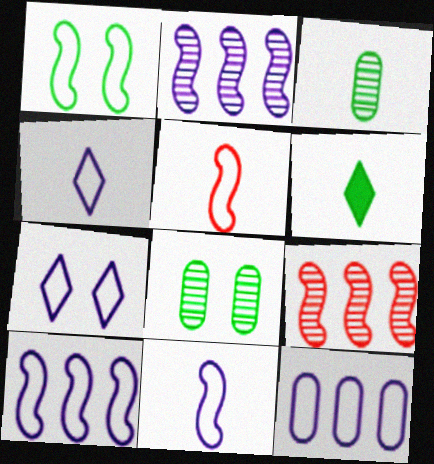[[1, 5, 10], 
[7, 11, 12]]